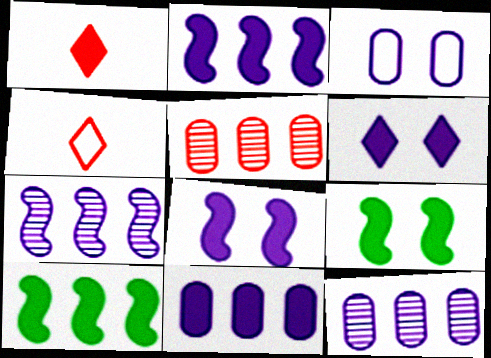[[1, 9, 11], 
[4, 9, 12]]